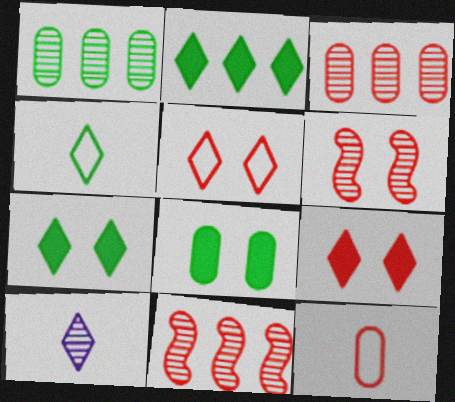[[1, 6, 10], 
[2, 5, 10], 
[9, 11, 12]]